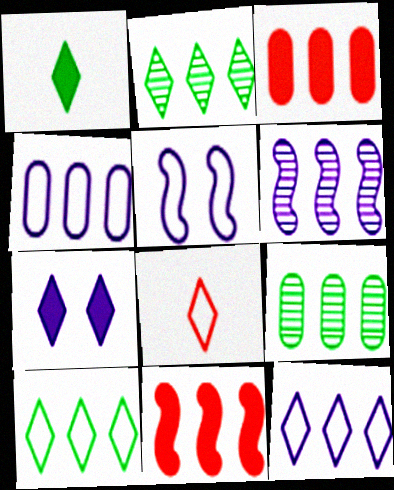[[2, 4, 11], 
[2, 7, 8], 
[3, 4, 9], 
[3, 6, 10], 
[9, 11, 12]]